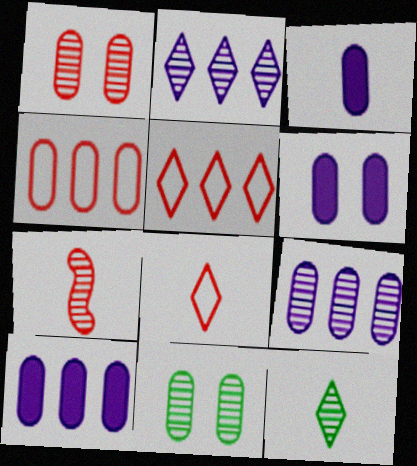[[2, 7, 11], 
[3, 4, 11], 
[3, 6, 10]]